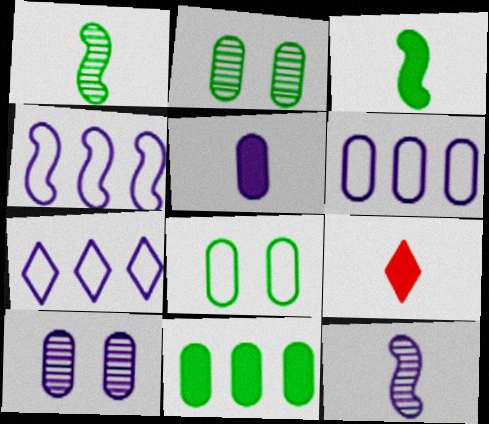[[2, 4, 9], 
[3, 5, 9], 
[4, 6, 7], 
[5, 6, 10]]